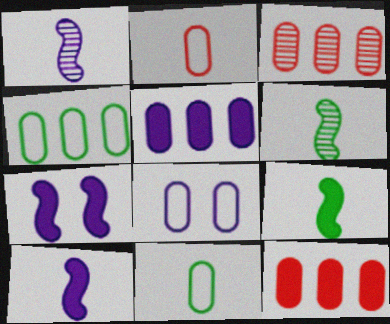[[2, 4, 8], 
[3, 4, 5]]